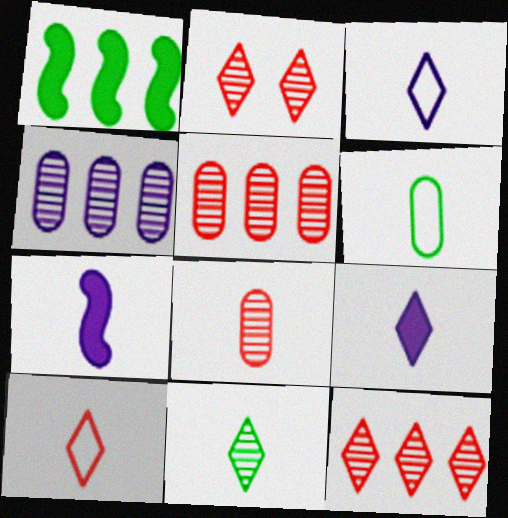[[9, 10, 11]]